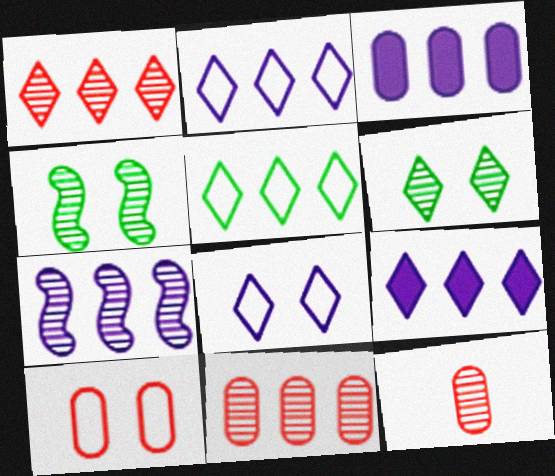[[1, 5, 9], 
[2, 3, 7], 
[6, 7, 12]]